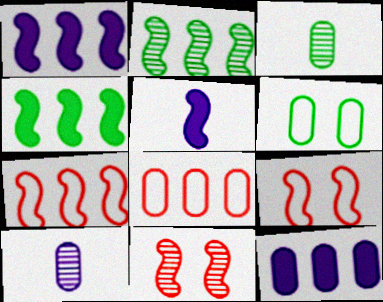[[1, 2, 7], 
[2, 5, 9]]